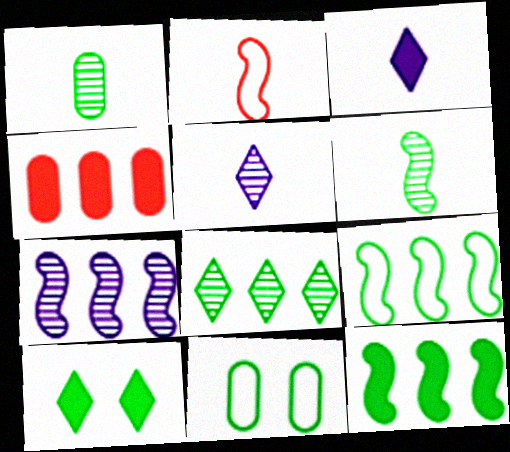[[1, 2, 3], 
[1, 9, 10]]